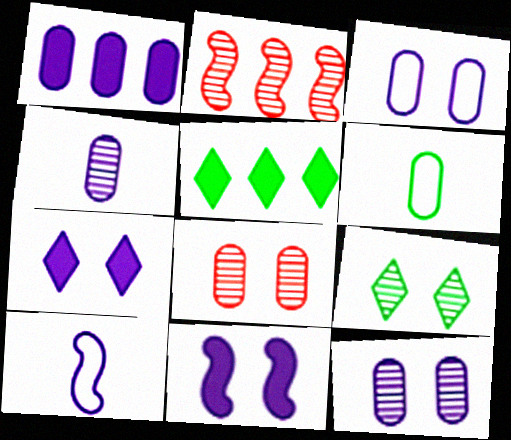[[1, 3, 4], 
[1, 6, 8], 
[2, 4, 9], 
[2, 6, 7], 
[5, 8, 10]]